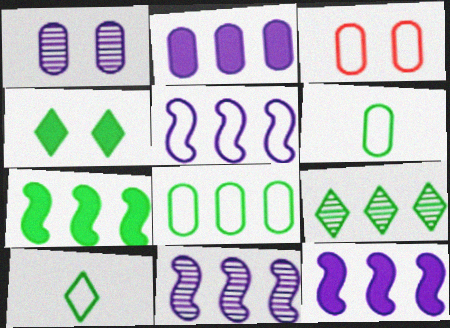[[3, 5, 10], 
[4, 9, 10], 
[5, 11, 12], 
[7, 8, 9]]